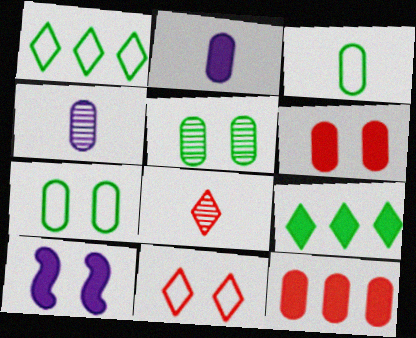[[4, 7, 12], 
[5, 10, 11]]